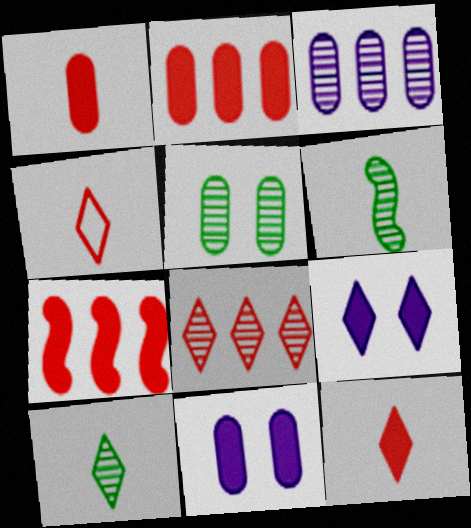[]